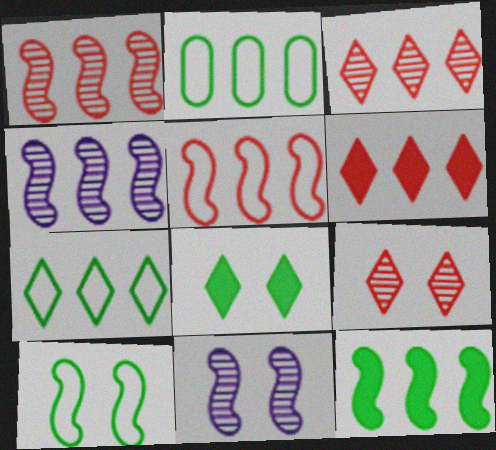[[2, 4, 6], 
[4, 5, 12]]